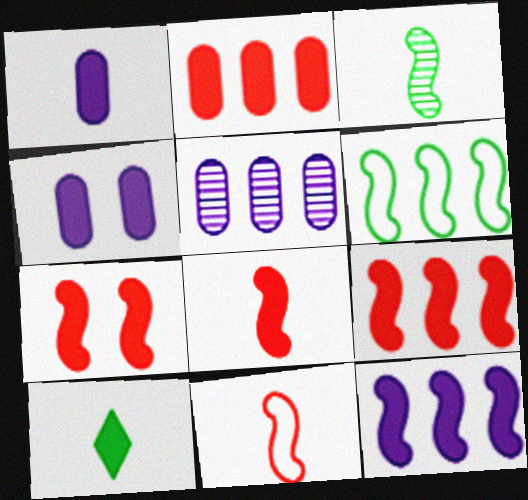[[1, 8, 10], 
[4, 9, 10], 
[7, 8, 9]]